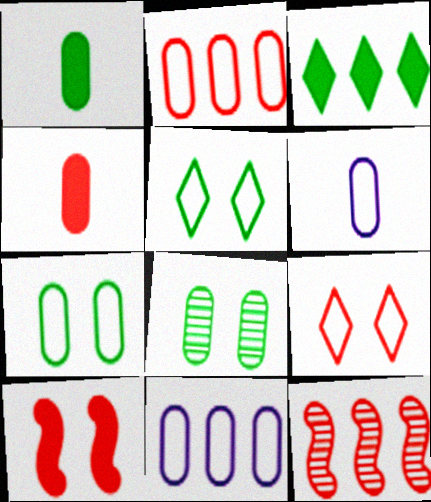[[2, 6, 7], 
[3, 11, 12], 
[4, 8, 11], 
[4, 9, 12]]